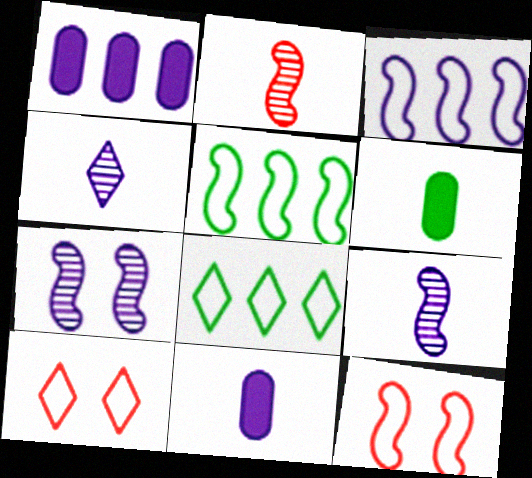[]